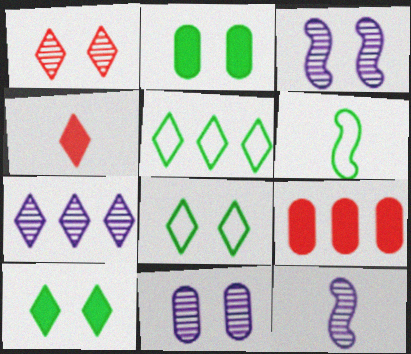[[4, 7, 8], 
[7, 11, 12], 
[8, 9, 12]]